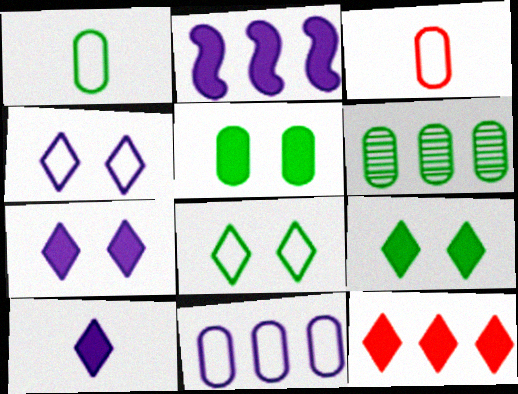[[1, 5, 6], 
[9, 10, 12]]